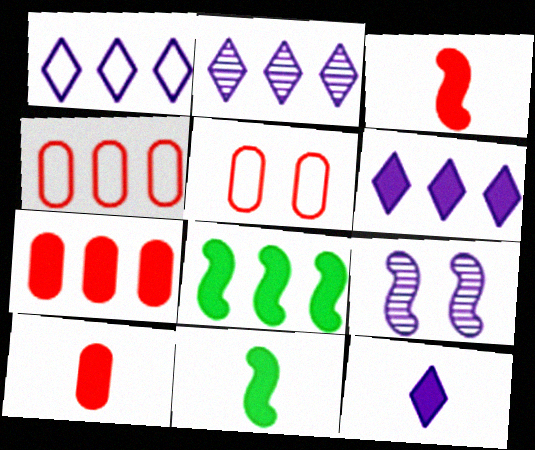[[1, 2, 6], 
[2, 4, 8], 
[2, 5, 11], 
[6, 7, 8], 
[10, 11, 12]]